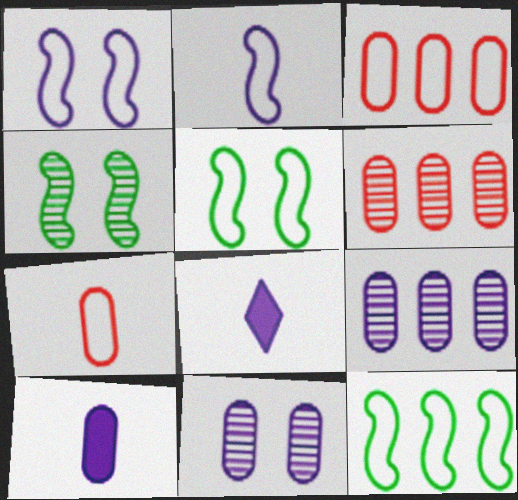[[1, 8, 9], 
[3, 4, 8], 
[5, 6, 8]]